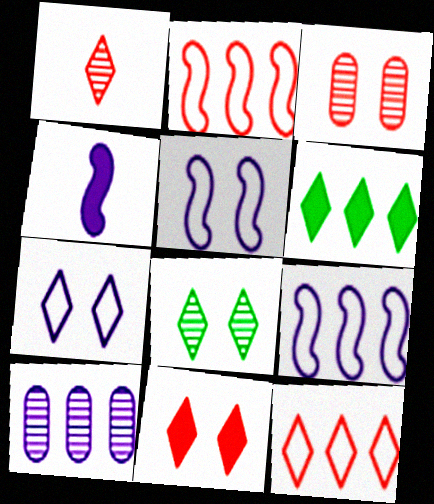[[1, 6, 7], 
[1, 11, 12], 
[2, 6, 10], 
[4, 7, 10], 
[7, 8, 11]]